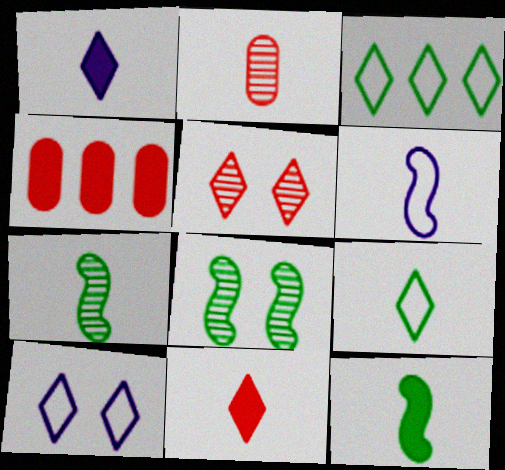[[1, 3, 5], 
[4, 7, 10]]